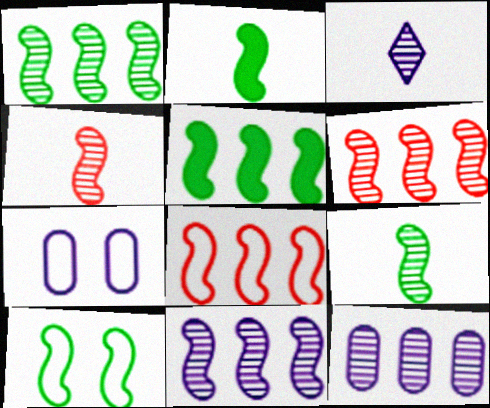[[1, 2, 10], 
[1, 6, 11], 
[5, 8, 11], 
[5, 9, 10]]